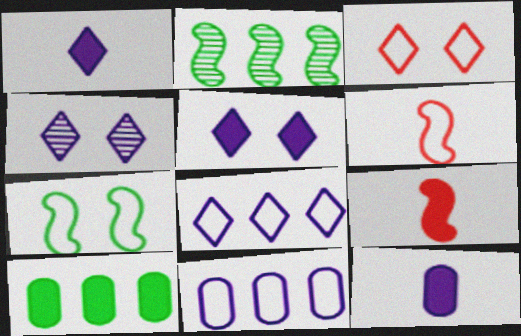[[1, 4, 8], 
[2, 3, 12], 
[4, 6, 10], 
[5, 9, 10]]